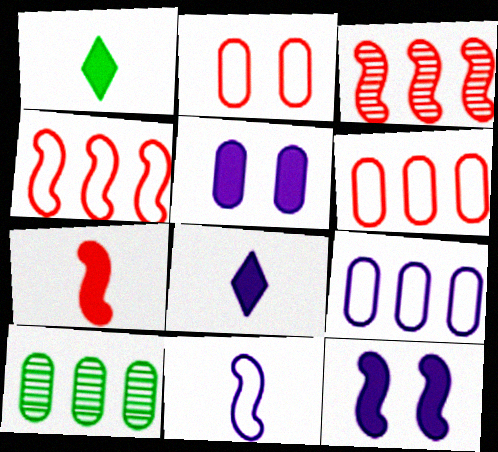[]